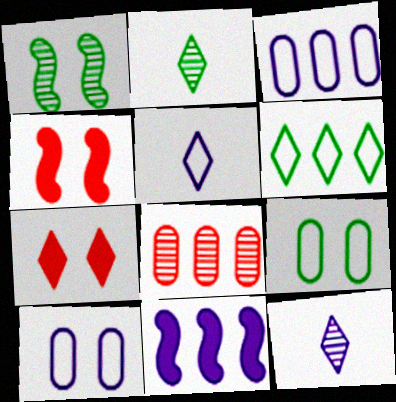[[1, 7, 10], 
[1, 8, 12], 
[2, 3, 4], 
[6, 7, 12], 
[6, 8, 11], 
[10, 11, 12]]